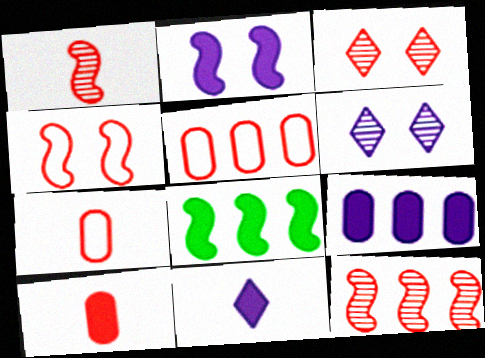[[2, 9, 11], 
[6, 7, 8]]